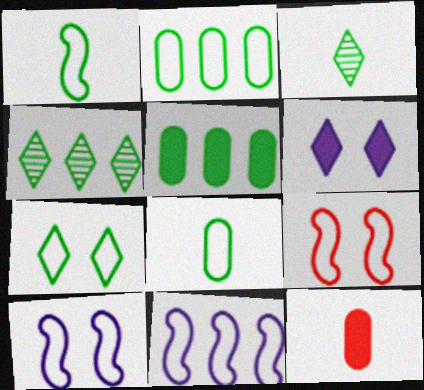[[1, 2, 7], 
[1, 9, 11], 
[4, 10, 12]]